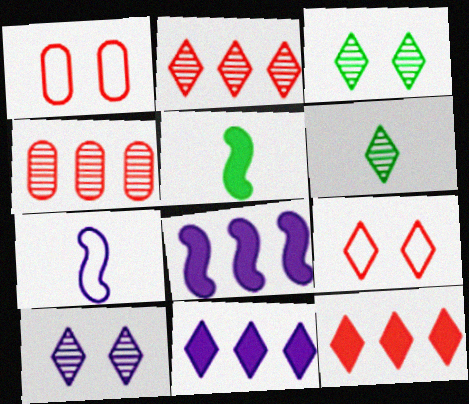[[1, 6, 8], 
[2, 6, 10], 
[6, 9, 11]]